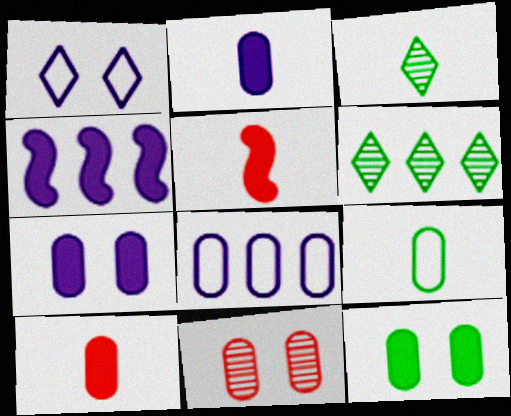[]